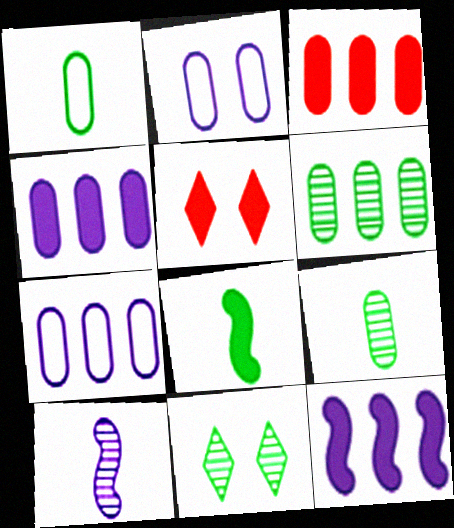[[2, 3, 9], 
[3, 6, 7], 
[4, 5, 8]]